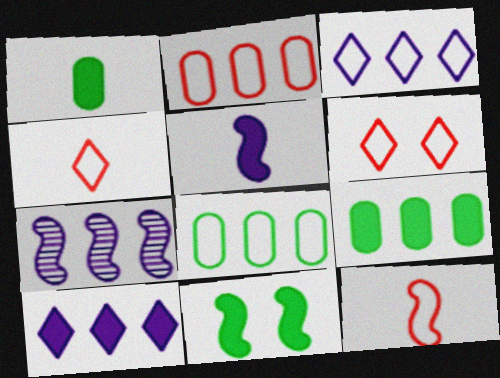[[1, 6, 7], 
[2, 6, 12], 
[7, 11, 12]]